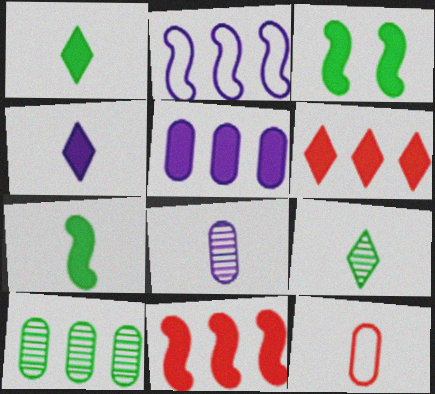[[2, 6, 10]]